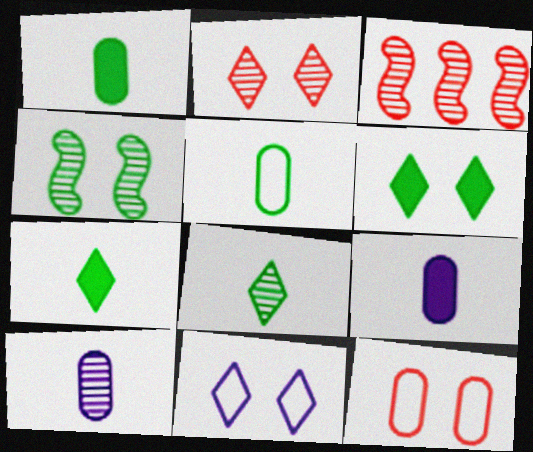[[1, 3, 11], 
[2, 6, 11]]